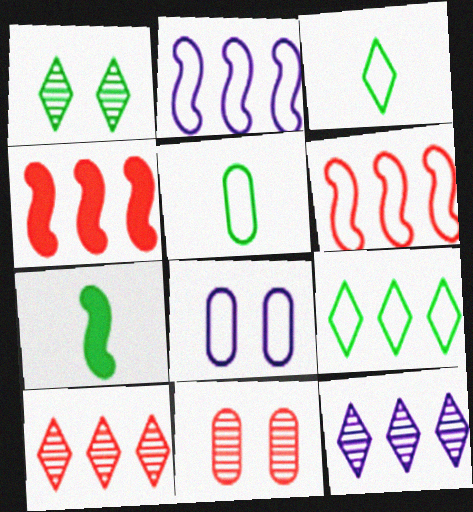[[3, 6, 8], 
[7, 8, 10]]